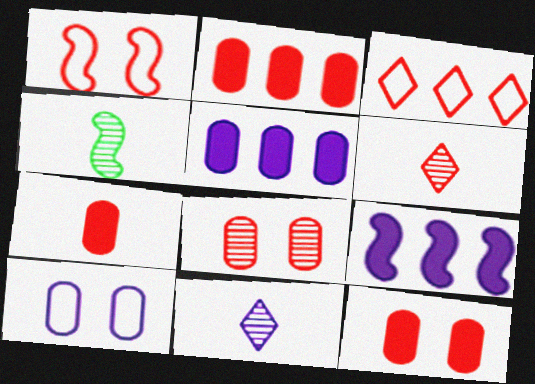[[1, 2, 6], 
[1, 4, 9], 
[2, 7, 12], 
[9, 10, 11]]